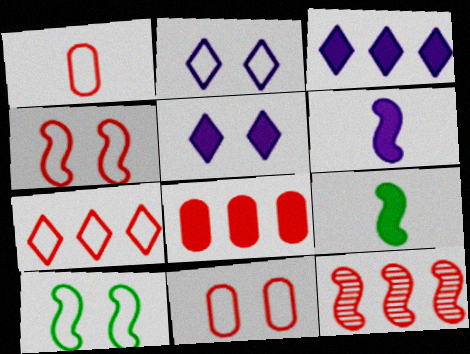[[1, 4, 7], 
[2, 10, 11], 
[5, 8, 9], 
[6, 10, 12], 
[7, 8, 12]]